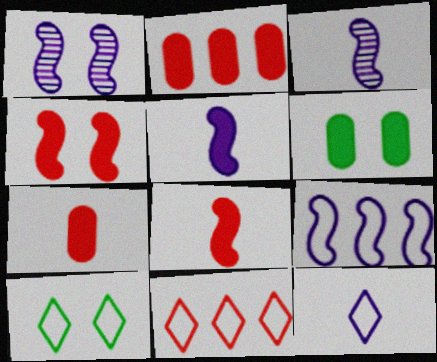[[1, 5, 9], 
[2, 3, 10], 
[3, 6, 11], 
[10, 11, 12]]